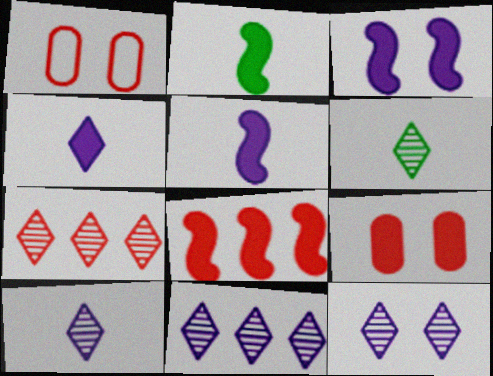[[1, 2, 11], 
[2, 3, 8], 
[6, 7, 12], 
[10, 11, 12]]